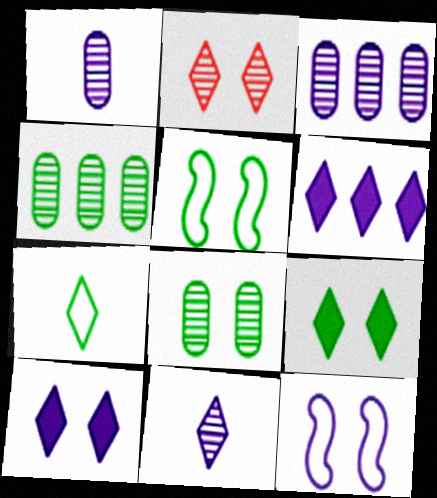[[1, 6, 12], 
[2, 6, 7], 
[5, 8, 9]]